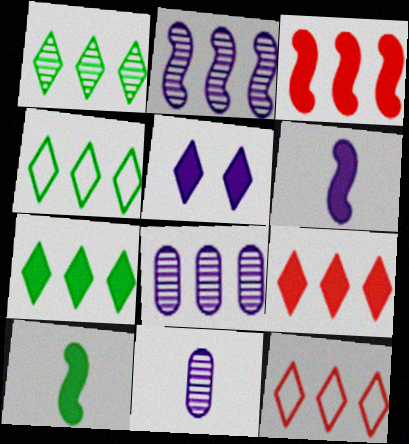[[1, 4, 7], 
[3, 4, 8]]